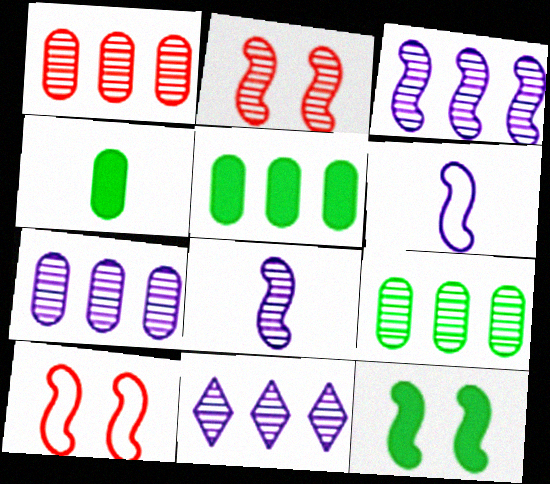[[1, 7, 9], 
[3, 7, 11], 
[4, 10, 11]]